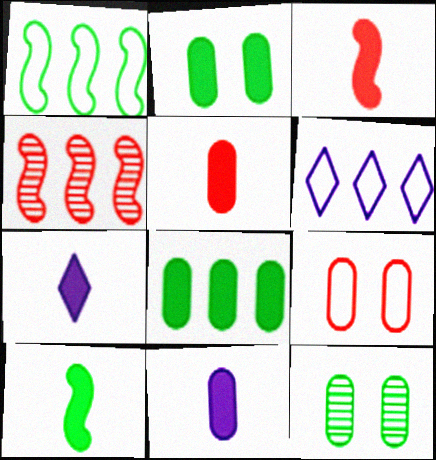[[3, 6, 12], 
[4, 6, 8], 
[5, 7, 10]]